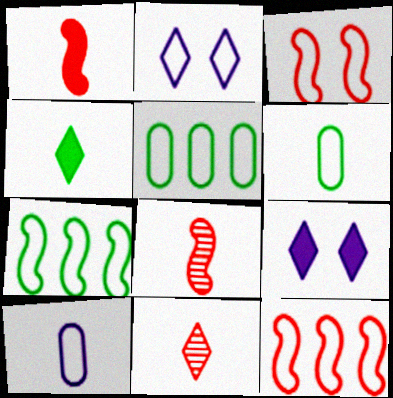[[2, 6, 12], 
[4, 8, 10], 
[5, 8, 9]]